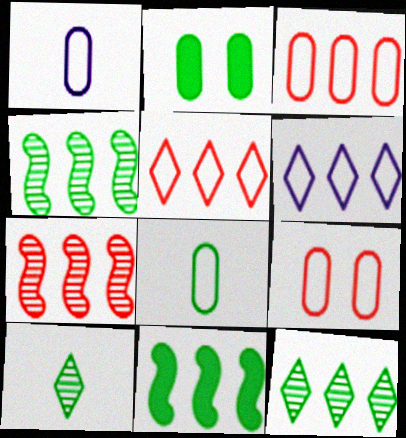[]